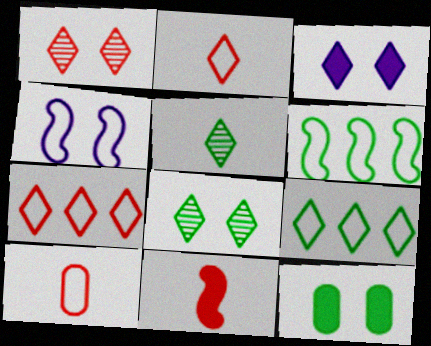[[1, 4, 12], 
[3, 5, 7], 
[4, 9, 10], 
[5, 6, 12]]